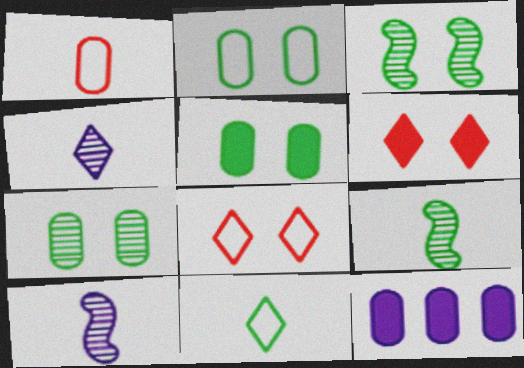[[1, 7, 12], 
[2, 5, 7], 
[8, 9, 12]]